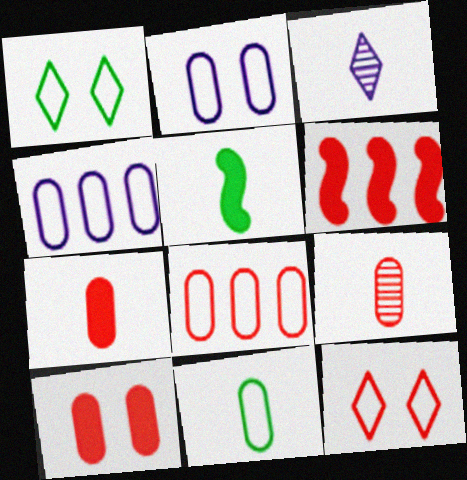[[2, 8, 11], 
[6, 9, 12], 
[8, 9, 10]]